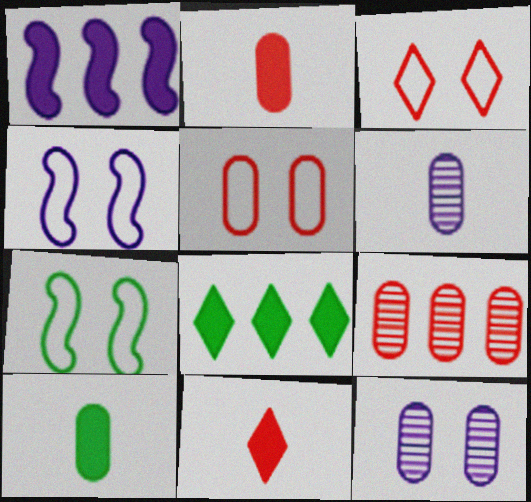[[2, 5, 9]]